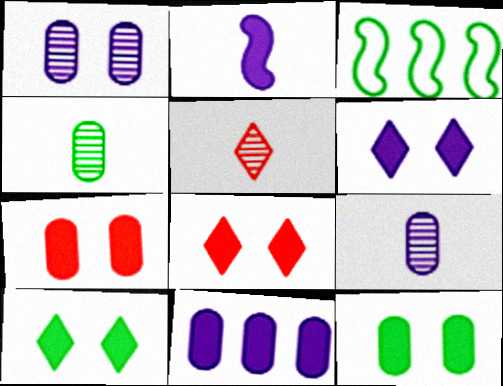[[2, 6, 11], 
[3, 4, 10], 
[3, 8, 9], 
[6, 8, 10]]